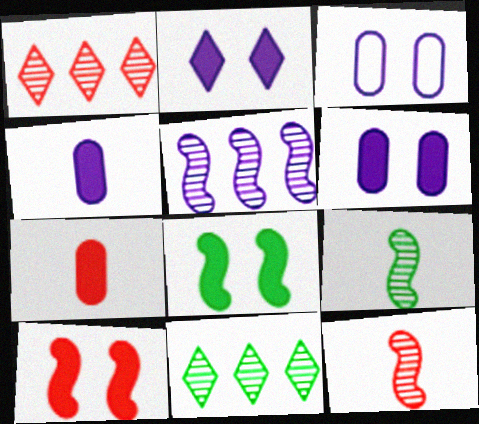[]